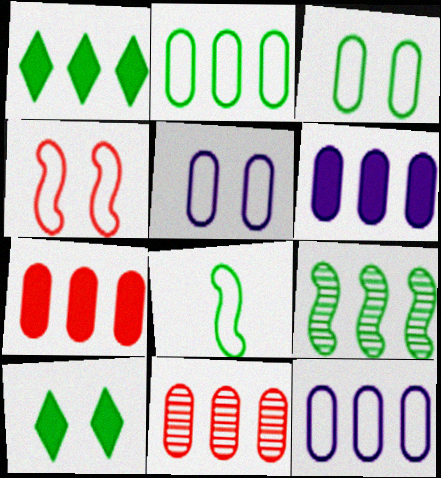[[1, 2, 9], 
[2, 6, 11]]